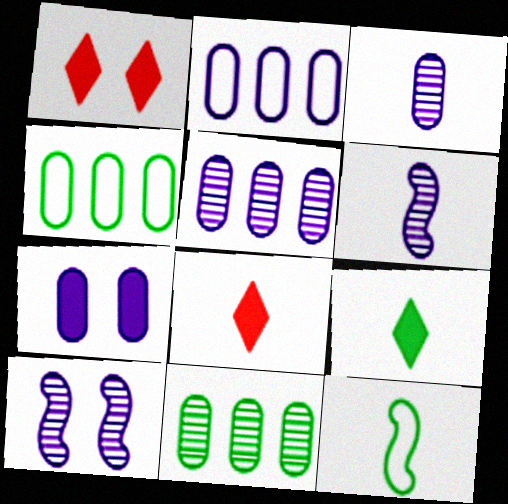[[1, 4, 6], 
[1, 5, 12], 
[2, 3, 7], 
[3, 8, 12], 
[4, 8, 10]]